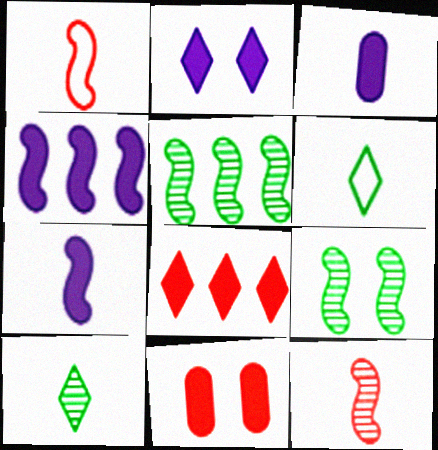[[1, 3, 10], 
[1, 4, 9], 
[2, 3, 4], 
[3, 6, 12]]